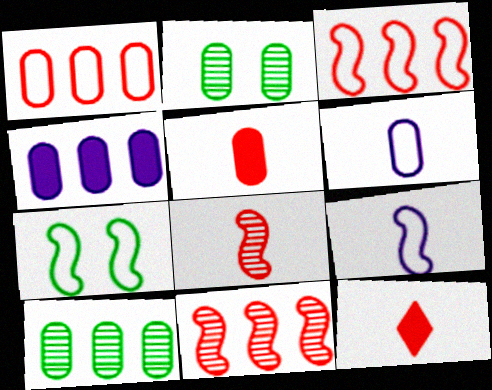[[1, 4, 10], 
[3, 7, 9]]